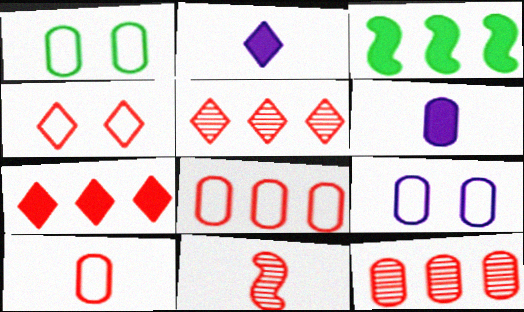[[1, 6, 12]]